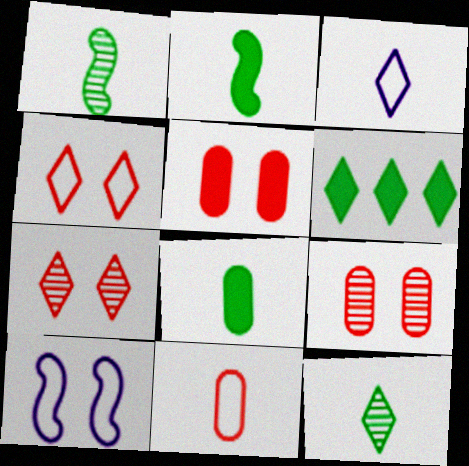[[3, 6, 7]]